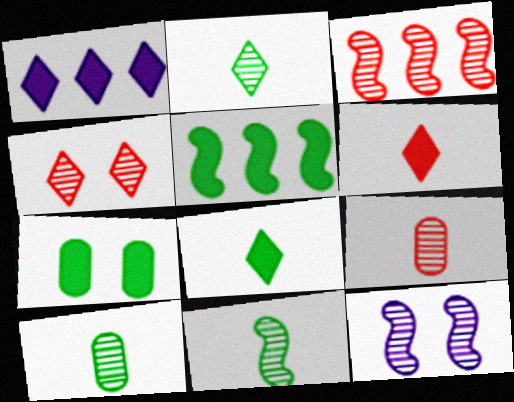[[2, 10, 11], 
[3, 4, 9], 
[3, 11, 12], 
[5, 7, 8]]